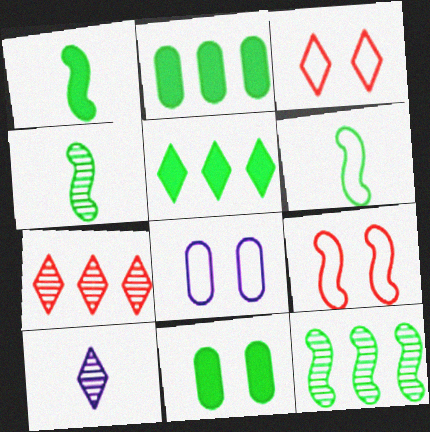[[1, 4, 6], 
[1, 5, 11], 
[1, 7, 8], 
[2, 9, 10], 
[3, 5, 10]]